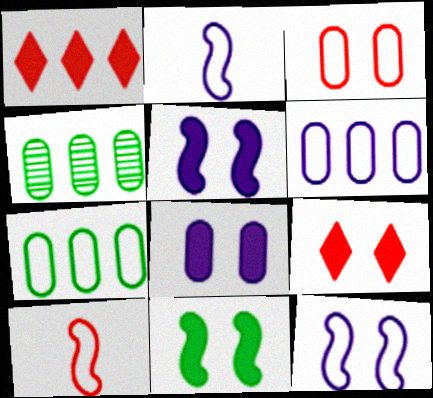[[2, 4, 9], 
[8, 9, 11]]